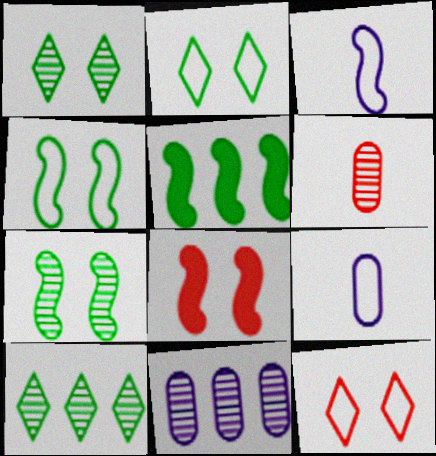[[8, 9, 10]]